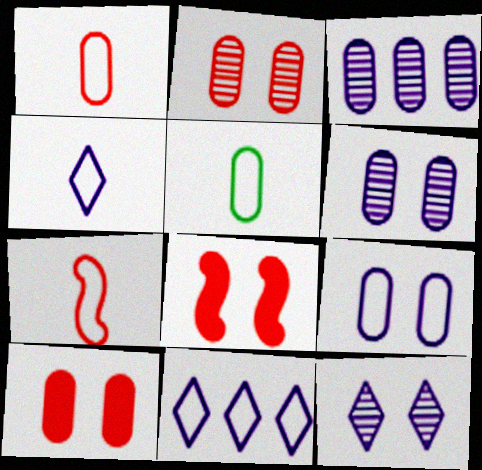[[3, 5, 10], 
[4, 5, 7]]